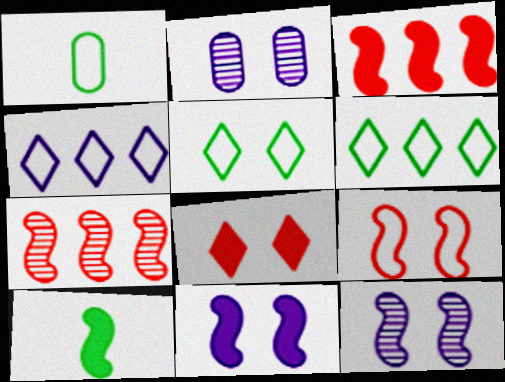[[1, 4, 9], 
[3, 10, 11]]